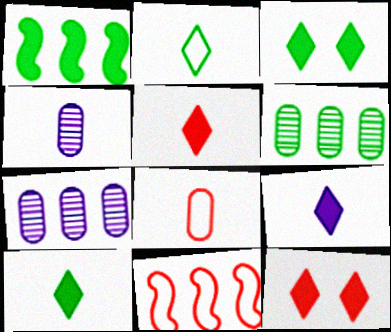[[3, 4, 11], 
[5, 9, 10]]